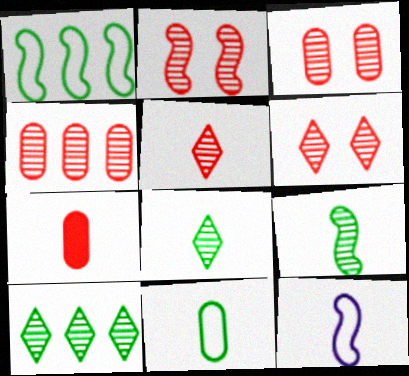[[2, 3, 6], 
[2, 4, 5], 
[7, 8, 12]]